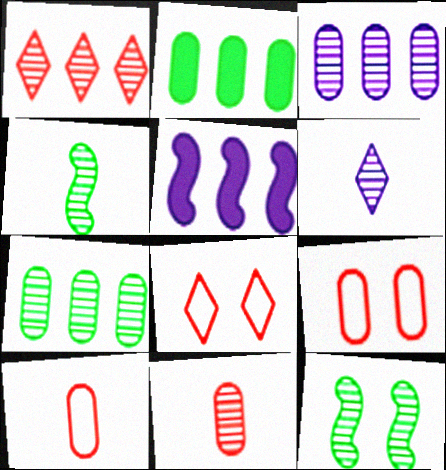[[4, 6, 11]]